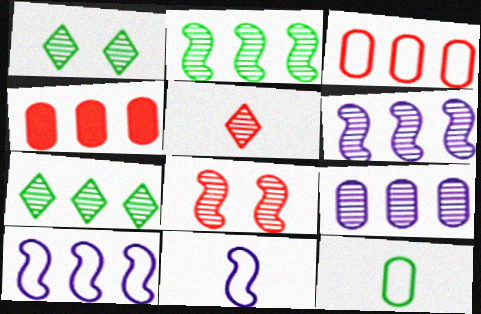[[1, 4, 11], 
[4, 7, 10]]